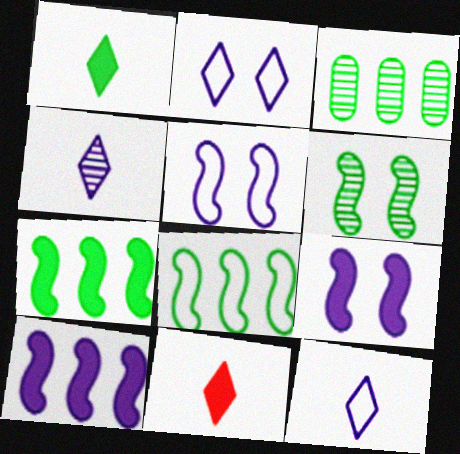[[3, 5, 11]]